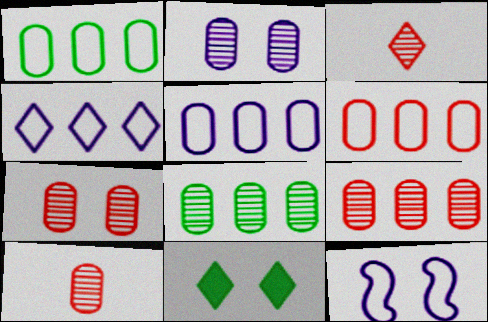[[1, 5, 6], 
[2, 8, 10], 
[3, 4, 11], 
[7, 9, 10], 
[7, 11, 12]]